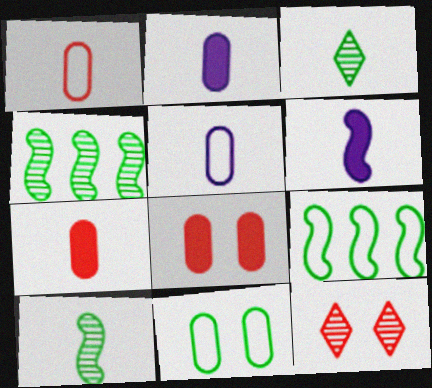[[1, 3, 6], 
[2, 9, 12]]